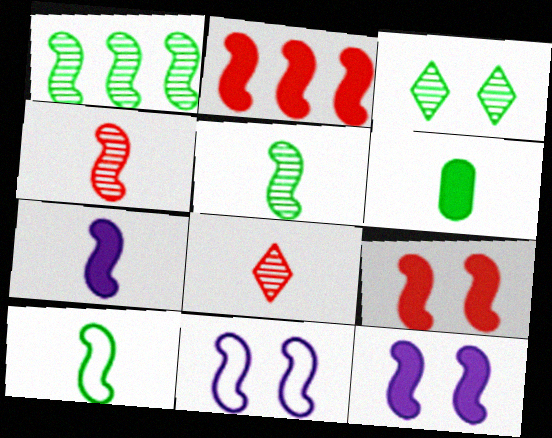[[2, 5, 11], 
[4, 7, 10]]